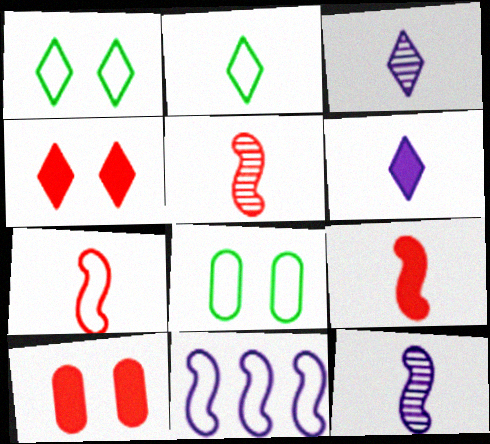[[5, 7, 9]]